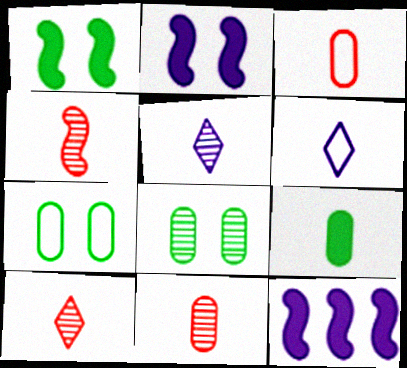[[4, 6, 9], 
[4, 10, 11], 
[7, 10, 12]]